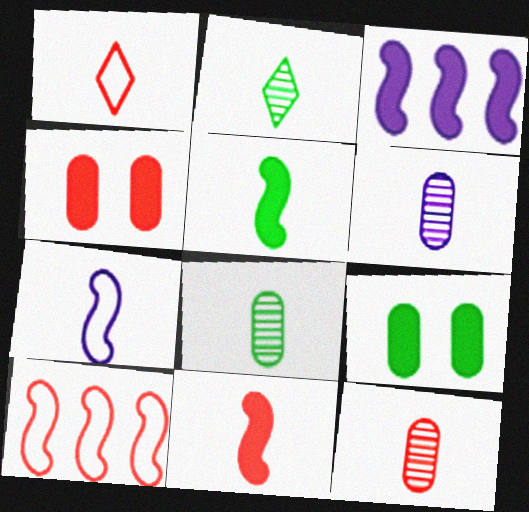[[1, 5, 6], 
[1, 11, 12], 
[6, 8, 12]]